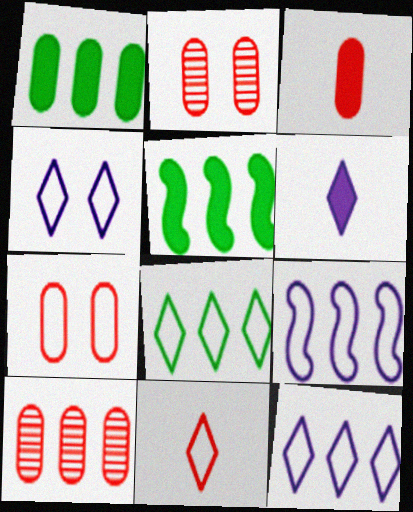[[3, 7, 10], 
[4, 8, 11], 
[5, 10, 12]]